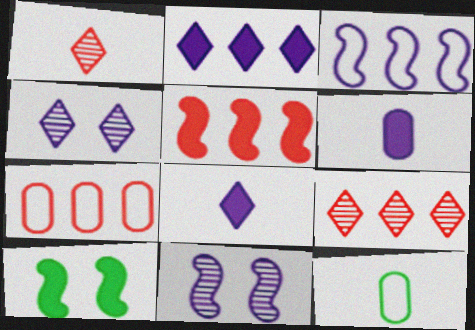[[3, 4, 6], 
[4, 5, 12], 
[5, 7, 9]]